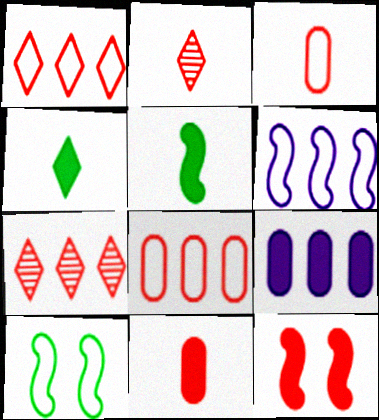[[2, 8, 12], 
[2, 9, 10], 
[3, 7, 12], 
[4, 9, 12]]